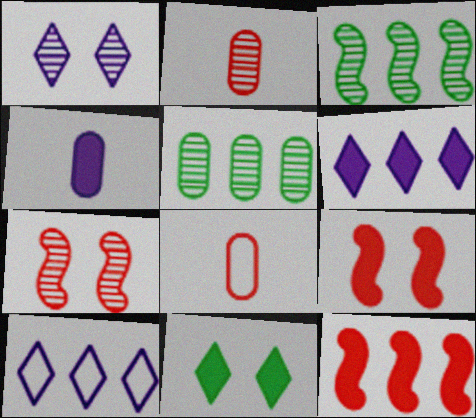[[1, 2, 3], 
[4, 11, 12], 
[5, 10, 12]]